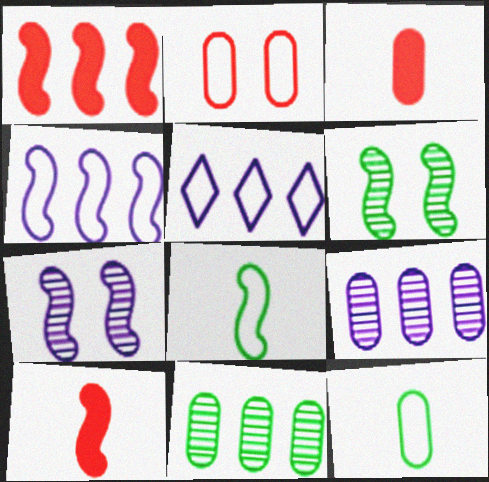[[1, 5, 11], 
[1, 7, 8], 
[2, 5, 8], 
[3, 5, 6], 
[4, 6, 10]]